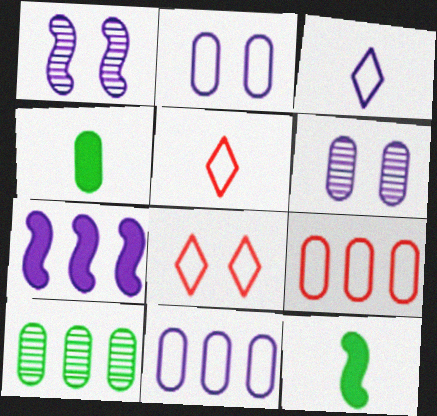[[3, 6, 7], 
[4, 6, 9]]